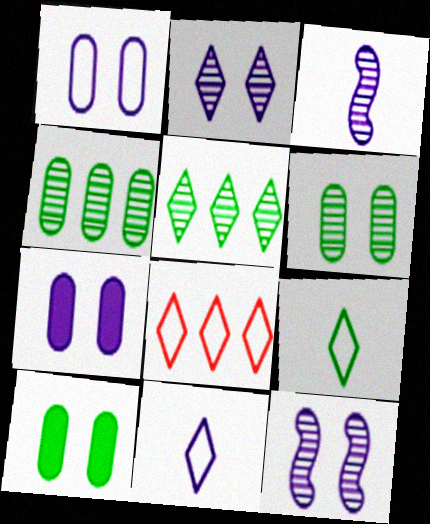[[3, 8, 10]]